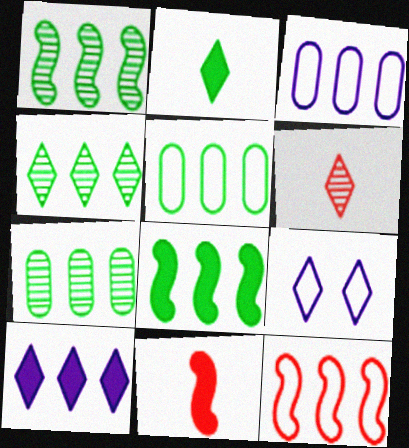[[1, 4, 7], 
[4, 5, 8], 
[7, 9, 11], 
[7, 10, 12]]